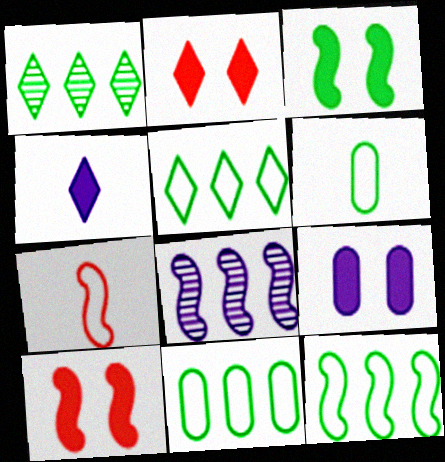[[1, 3, 6], 
[1, 7, 9], 
[2, 3, 9], 
[2, 6, 8], 
[3, 7, 8], 
[5, 11, 12]]